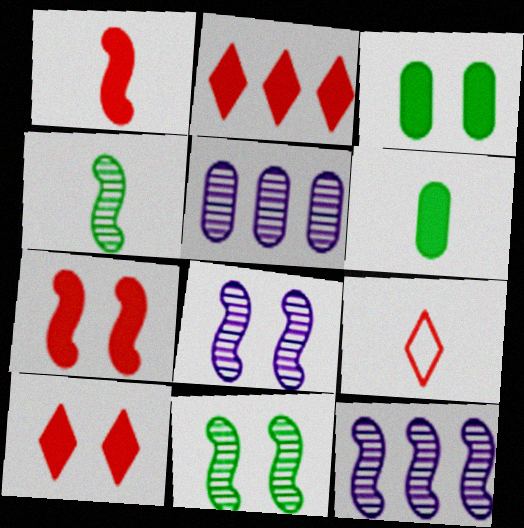[[3, 9, 12]]